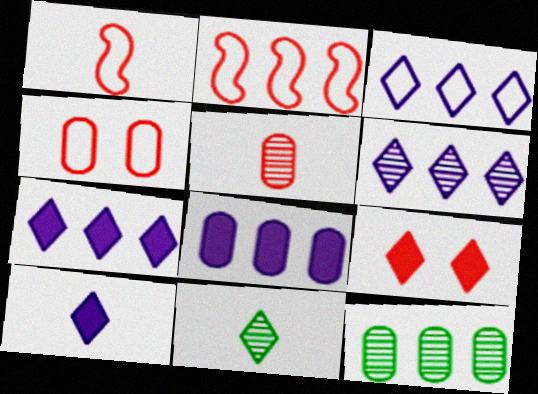[[2, 5, 9], 
[2, 7, 12], 
[3, 6, 7], 
[3, 9, 11]]